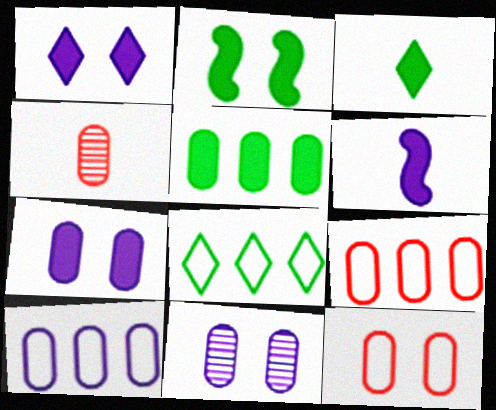[[2, 3, 5]]